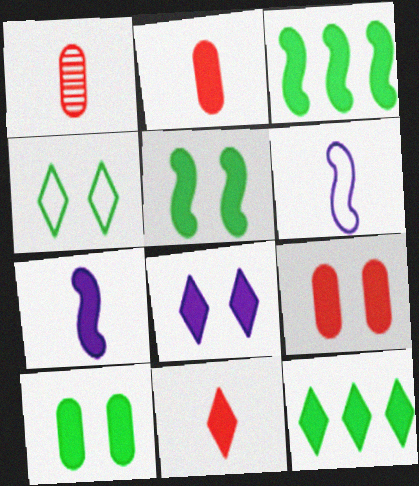[[2, 3, 8], 
[5, 8, 9], 
[7, 9, 12], 
[8, 11, 12]]